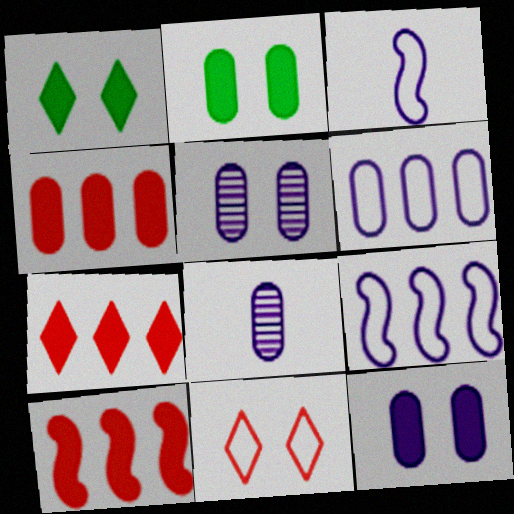[[4, 7, 10], 
[6, 8, 12]]